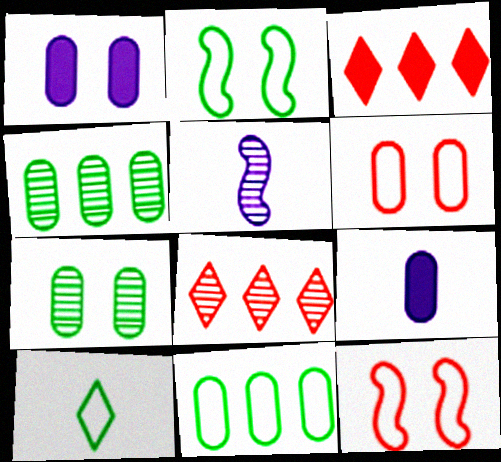[[1, 6, 7], 
[2, 8, 9], 
[2, 10, 11], 
[4, 6, 9], 
[5, 7, 8]]